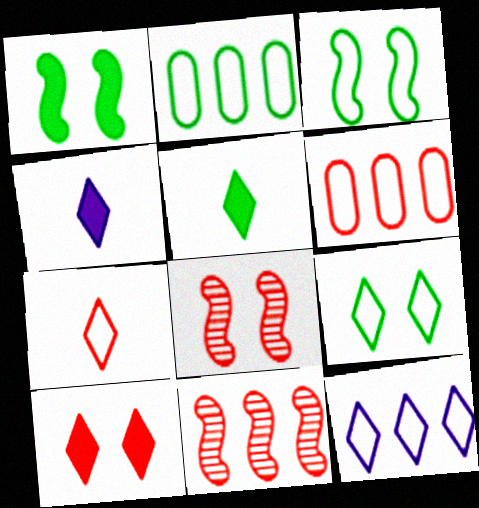[[2, 4, 8], 
[7, 9, 12]]